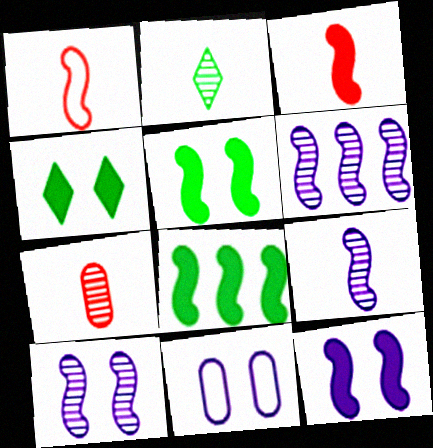[[1, 5, 6], 
[1, 8, 10], 
[2, 7, 9], 
[3, 8, 12], 
[6, 9, 10]]